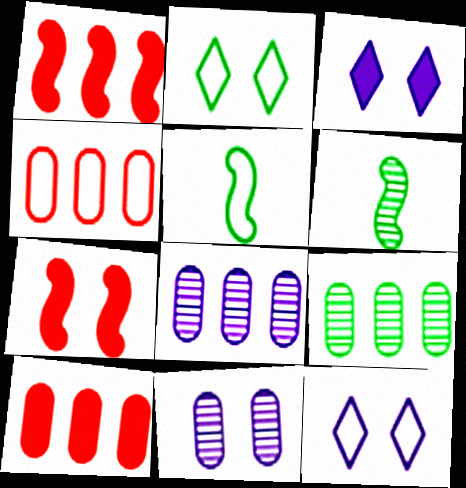[[2, 7, 11], 
[3, 4, 6], 
[4, 5, 12], 
[6, 10, 12]]